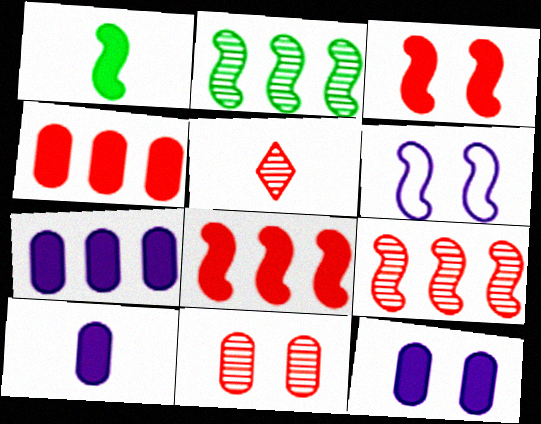[[1, 6, 9], 
[5, 9, 11], 
[7, 10, 12]]